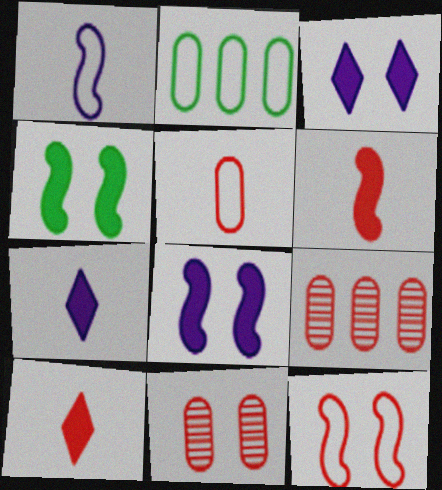[[9, 10, 12]]